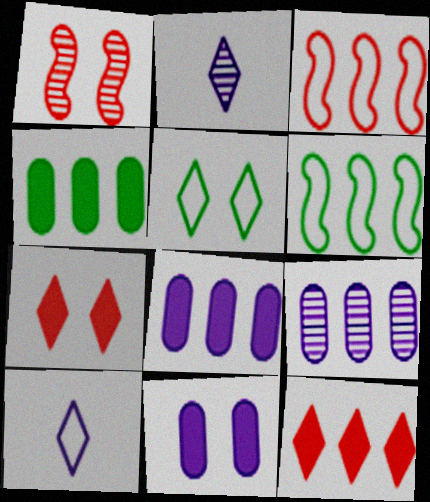[[1, 4, 10], 
[1, 5, 11], 
[2, 5, 12], 
[6, 9, 12]]